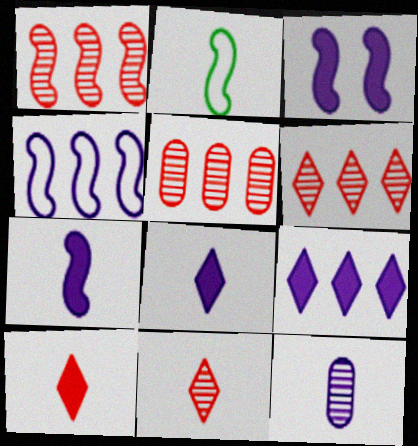[[1, 2, 3], 
[1, 5, 6], 
[2, 10, 12]]